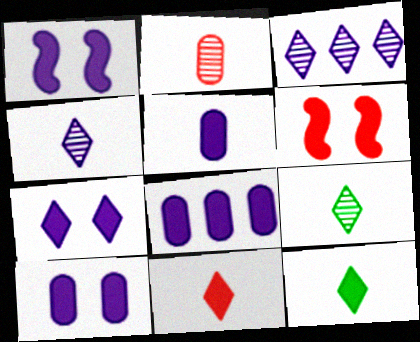[[1, 7, 10], 
[5, 8, 10], 
[6, 8, 12]]